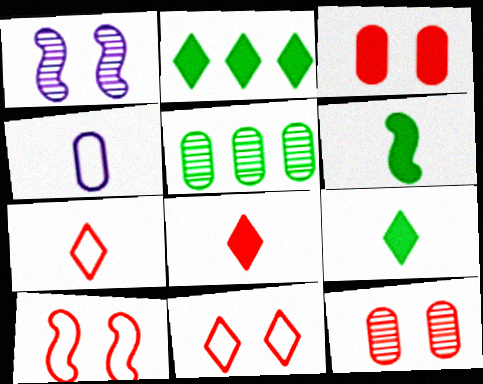[[3, 4, 5]]